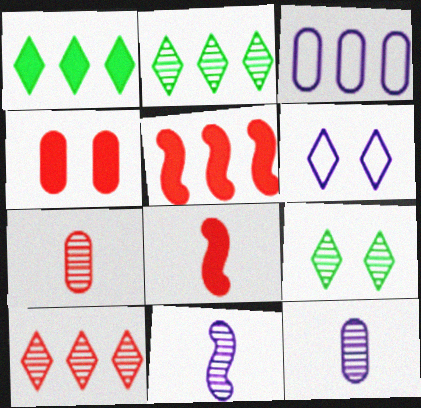[[2, 3, 5], 
[3, 8, 9]]